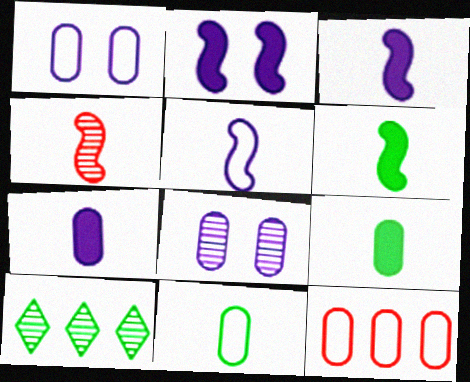[[1, 11, 12], 
[4, 5, 6], 
[4, 8, 10], 
[8, 9, 12]]